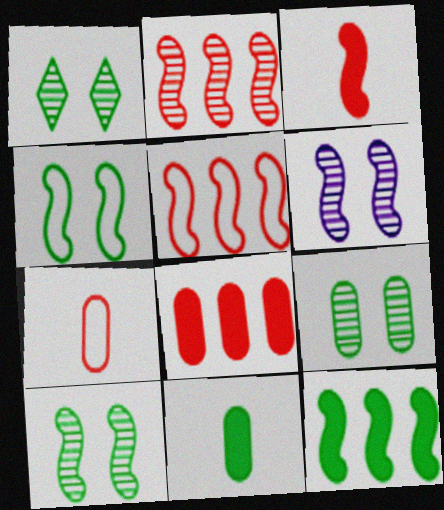[[1, 9, 10]]